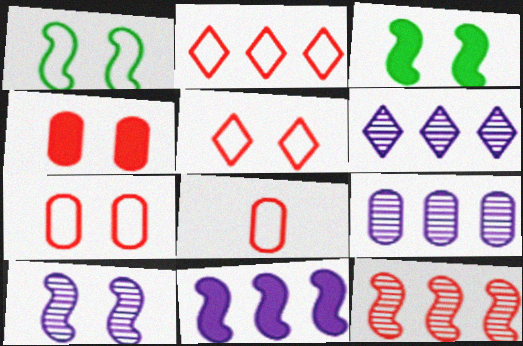[[3, 6, 8]]